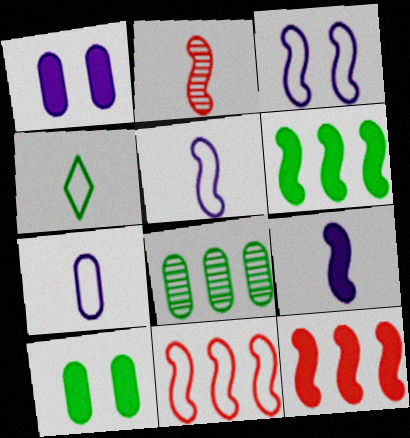[[2, 3, 6]]